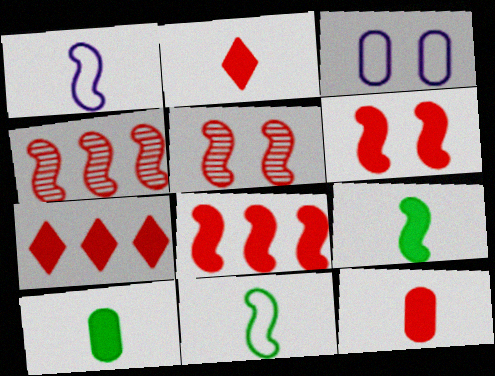[[6, 7, 12]]